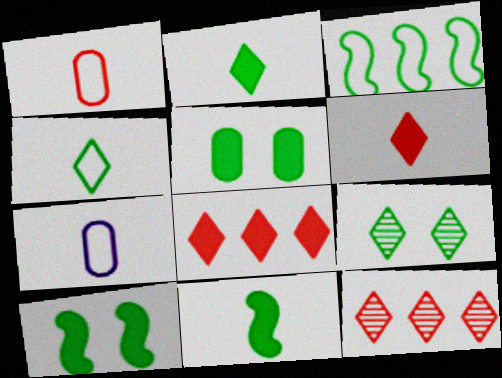[[7, 10, 12]]